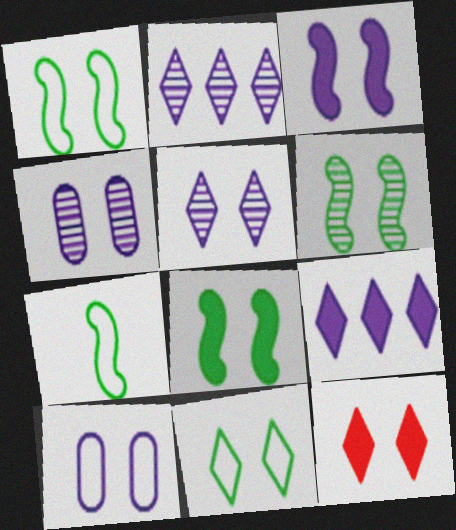[[1, 4, 12], 
[1, 6, 8], 
[3, 5, 10], 
[5, 11, 12], 
[6, 10, 12]]